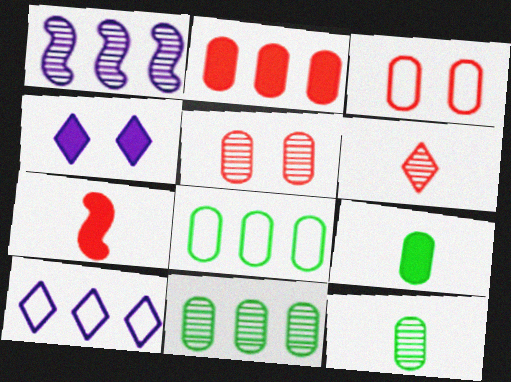[]